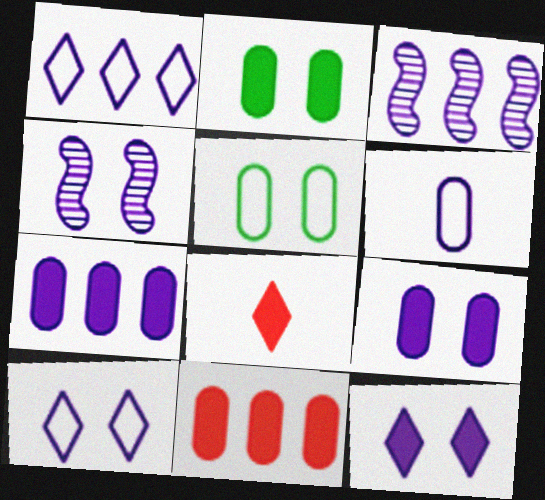[[1, 3, 7], 
[3, 5, 8], 
[3, 6, 12], 
[4, 9, 10]]